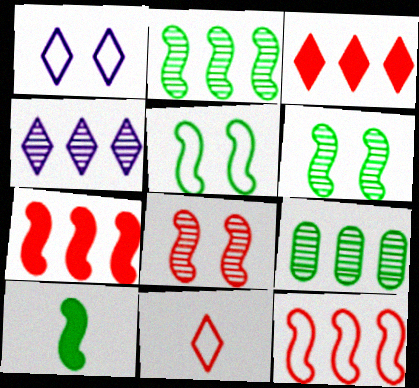[[2, 5, 10]]